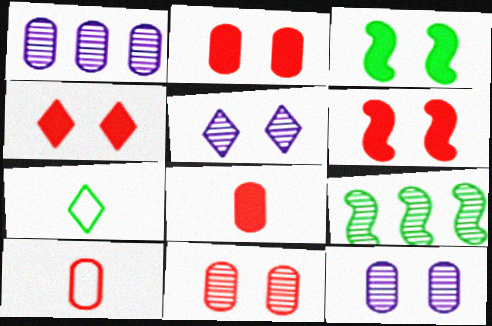[[1, 6, 7], 
[2, 4, 6]]